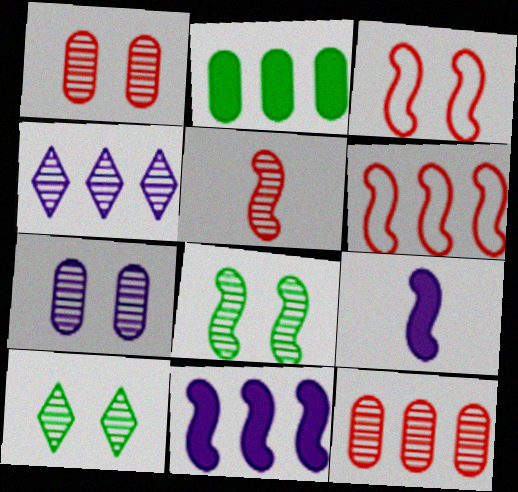[[2, 4, 6], 
[6, 8, 9]]